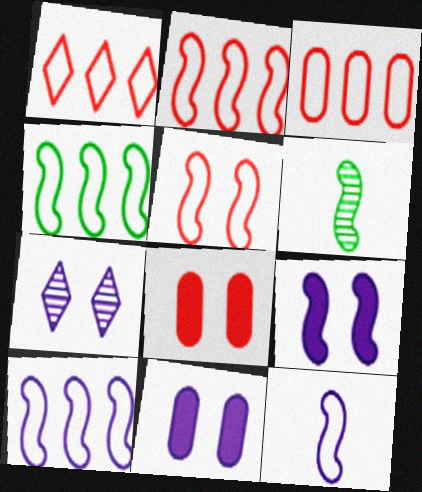[[1, 2, 3], 
[1, 6, 11], 
[2, 4, 10], 
[2, 6, 9], 
[4, 5, 12]]